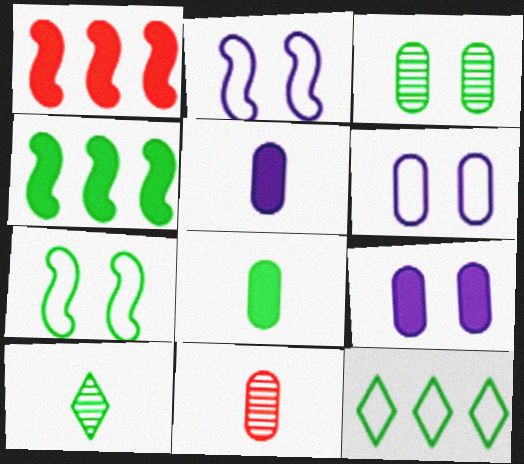[[1, 6, 10]]